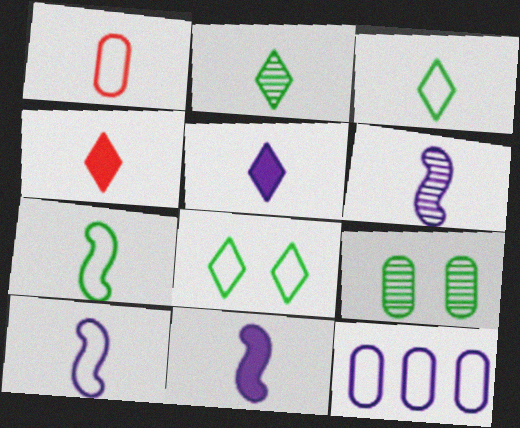[[1, 2, 11], 
[1, 3, 10], 
[6, 10, 11]]